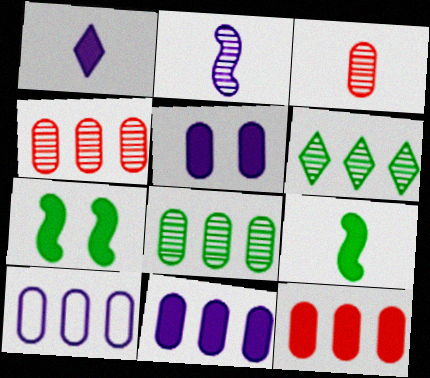[[1, 7, 12], 
[8, 10, 12]]